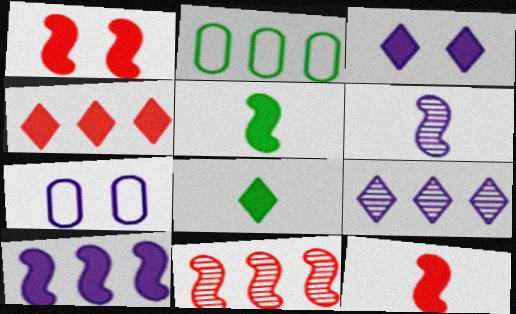[[1, 5, 10], 
[3, 4, 8], 
[7, 8, 11]]